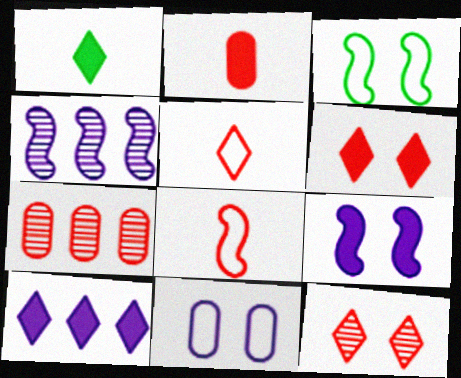[[1, 6, 10], 
[6, 7, 8]]